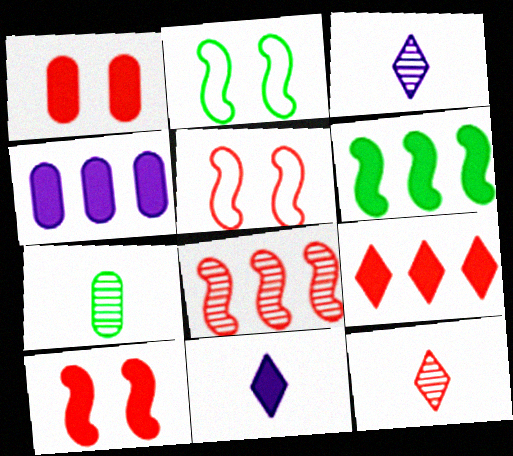[[1, 6, 11], 
[2, 4, 12], 
[4, 6, 9]]